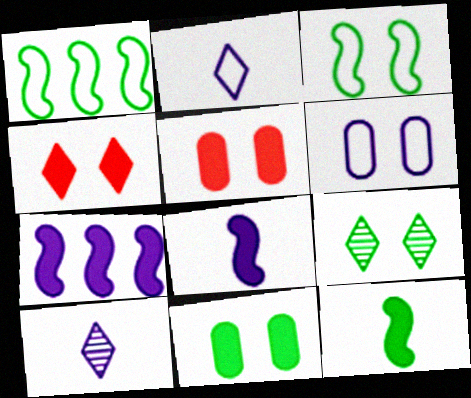[[1, 5, 10], 
[3, 9, 11], 
[6, 7, 10]]